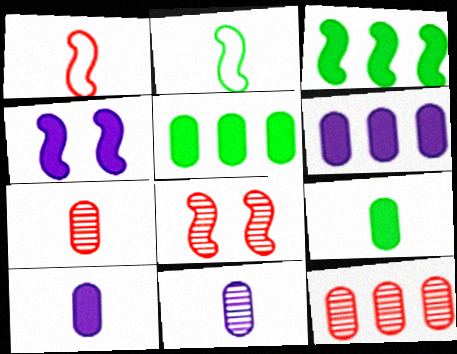[]